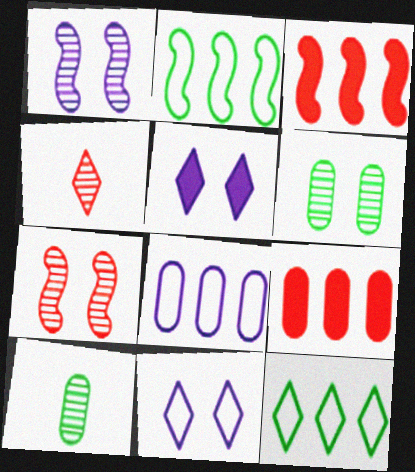[[3, 10, 11], 
[4, 5, 12]]